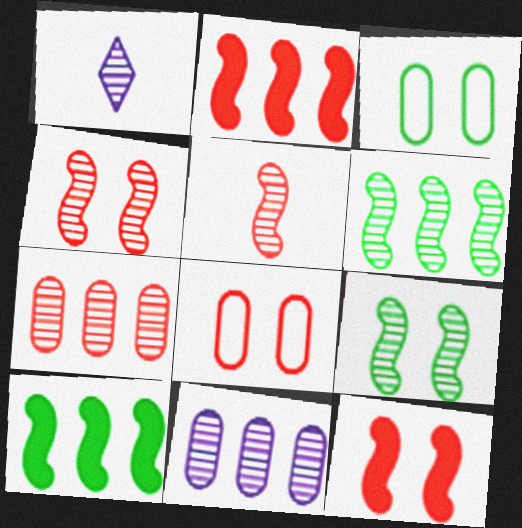[[1, 2, 3], 
[1, 7, 9], 
[1, 8, 10]]